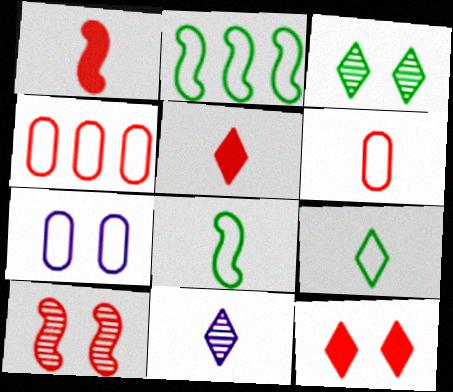[[4, 5, 10], 
[5, 9, 11]]